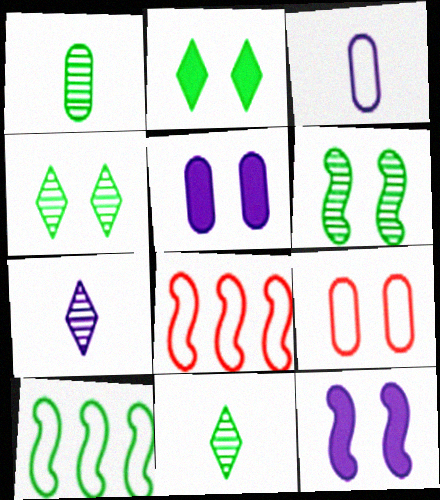[[1, 2, 10], 
[4, 9, 12], 
[5, 8, 11]]